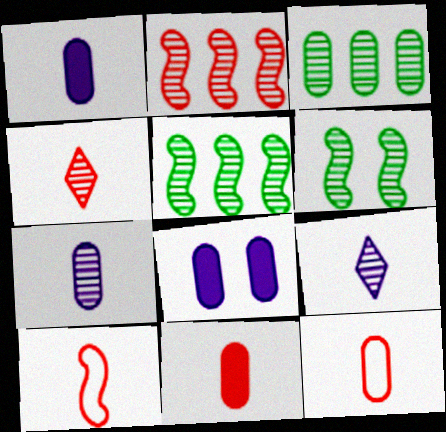[[3, 8, 12], 
[4, 10, 11]]